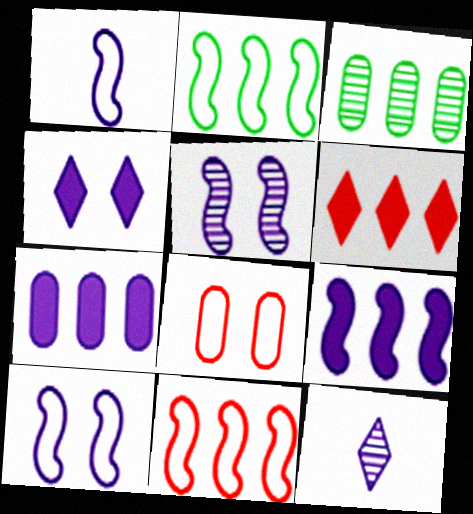[[1, 5, 9], 
[7, 10, 12]]